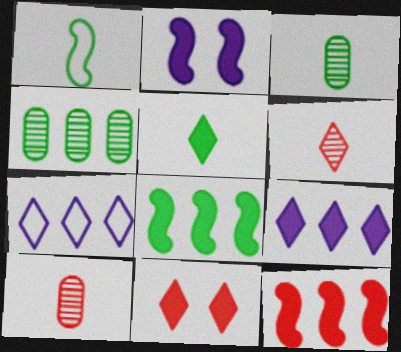[[1, 3, 5], 
[4, 7, 12], 
[5, 9, 11]]